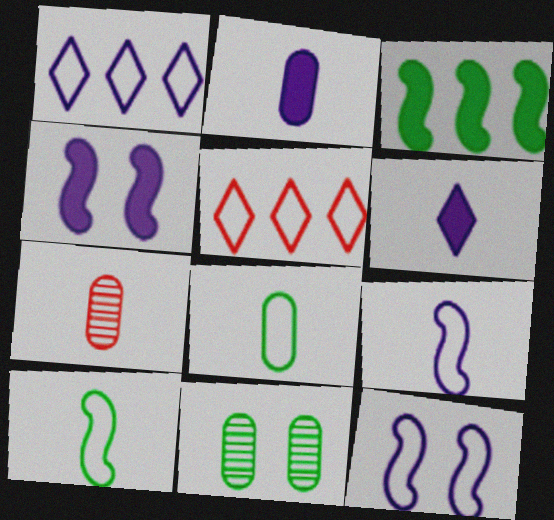[[2, 7, 8], 
[5, 8, 12], 
[6, 7, 10]]